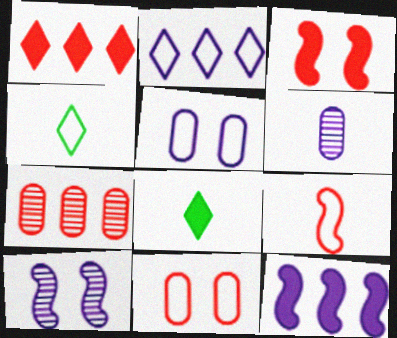[[6, 8, 9]]